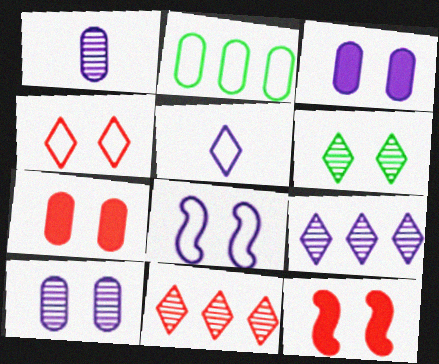[[1, 2, 7], 
[6, 7, 8]]